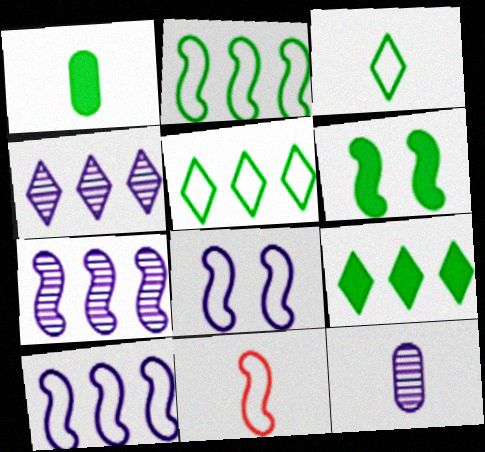[[1, 6, 9], 
[2, 8, 11], 
[6, 7, 11]]